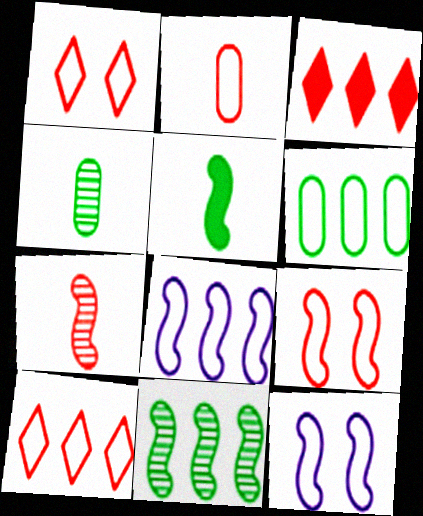[[2, 9, 10], 
[3, 4, 12], 
[6, 8, 10]]